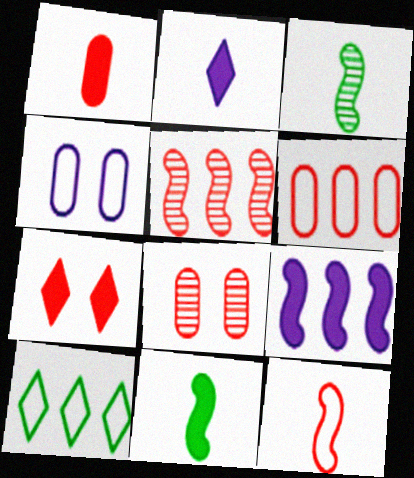[[1, 2, 11], 
[1, 6, 8], 
[4, 10, 12]]